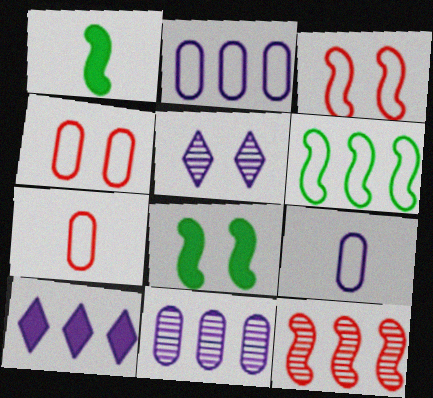[[4, 5, 8]]